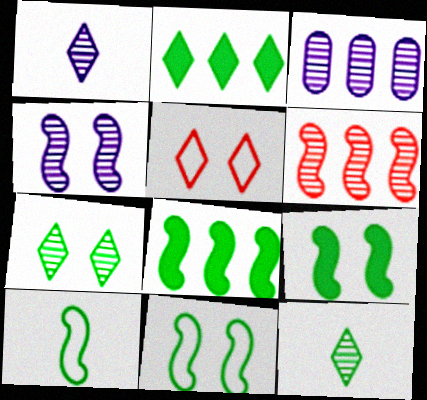[[1, 2, 5], 
[1, 3, 4]]